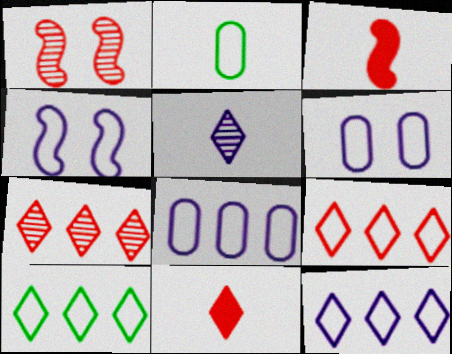[[2, 3, 5], 
[2, 4, 9], 
[9, 10, 12]]